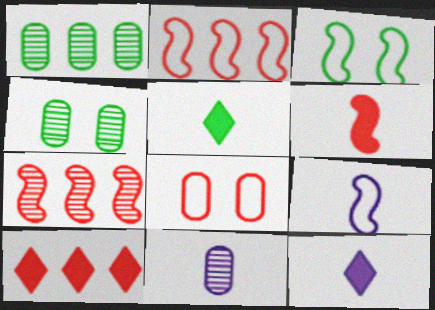[[1, 3, 5], 
[2, 3, 9], 
[2, 4, 12], 
[3, 10, 11], 
[4, 9, 10], 
[9, 11, 12]]